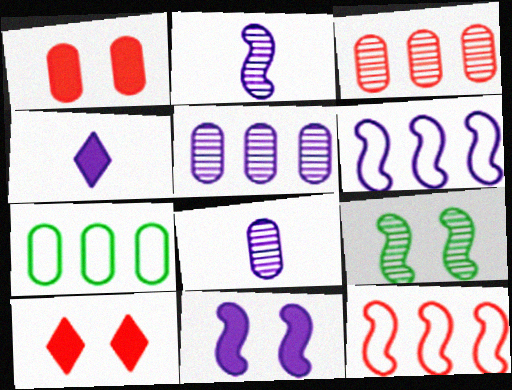[[1, 7, 8], 
[2, 6, 11], 
[2, 7, 10]]